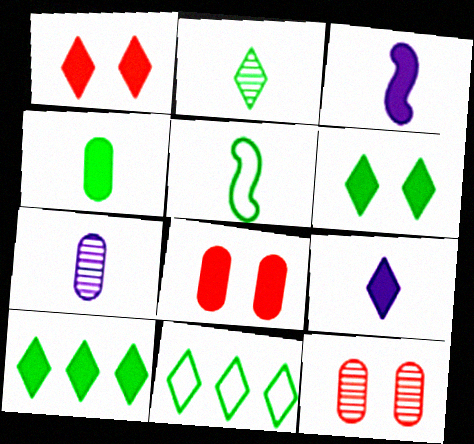[[1, 9, 10], 
[2, 4, 5], 
[2, 6, 11], 
[3, 8, 10], 
[3, 11, 12]]